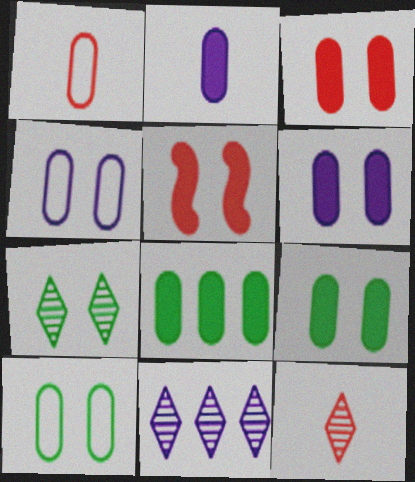[[2, 3, 8], 
[3, 6, 9], 
[4, 5, 7], 
[7, 11, 12]]